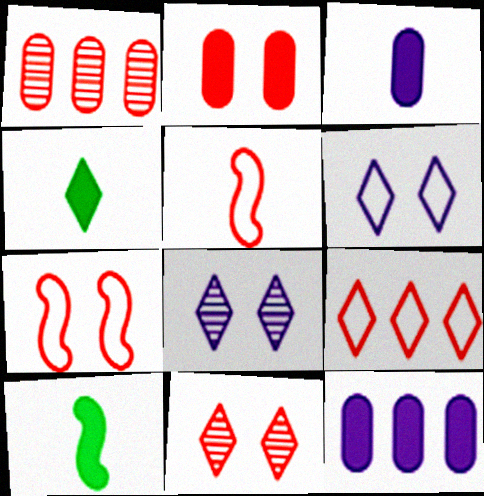[[1, 6, 10], 
[2, 7, 11], 
[4, 8, 9]]